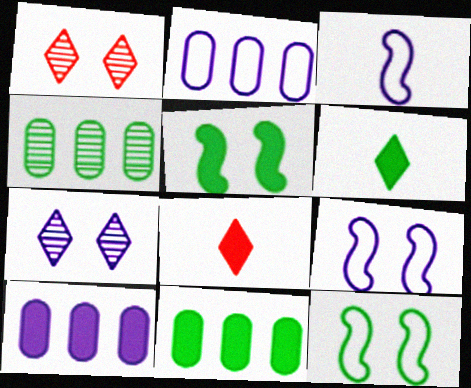[[1, 3, 11], 
[3, 7, 10], 
[4, 6, 12], 
[4, 8, 9], 
[5, 6, 11], 
[5, 8, 10]]